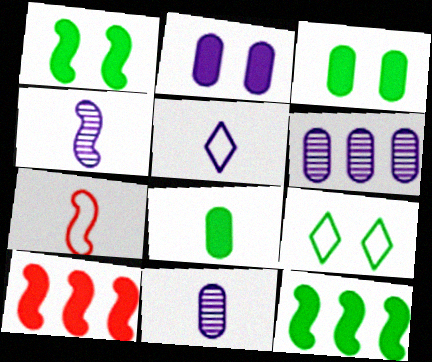[[9, 10, 11]]